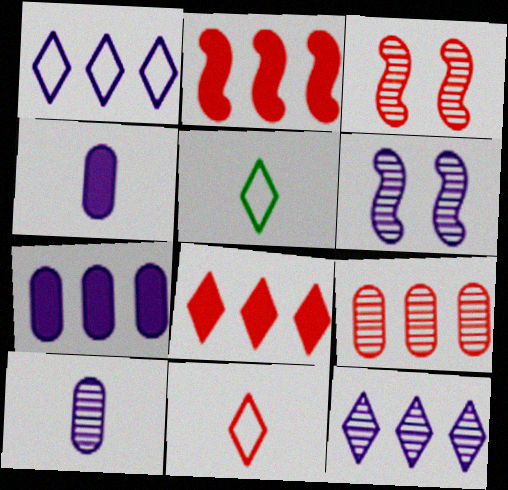[[1, 4, 6], 
[3, 5, 7], 
[6, 10, 12]]